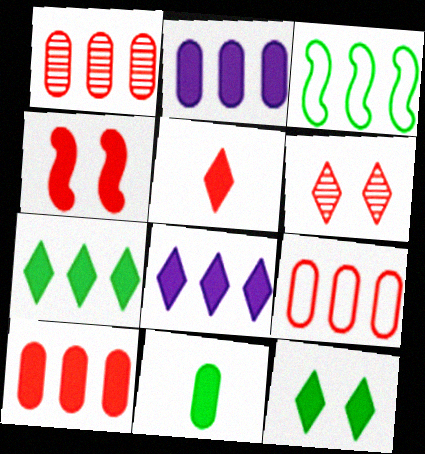[[1, 3, 8], 
[1, 9, 10], 
[4, 5, 10], 
[4, 8, 11], 
[5, 8, 12]]